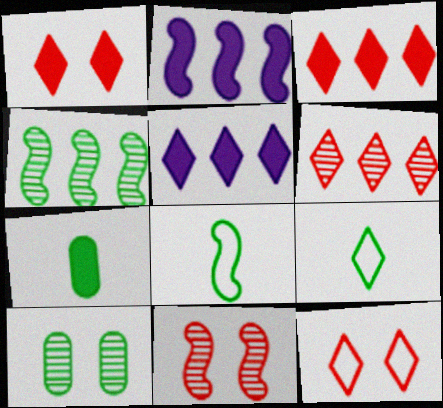[[1, 2, 7], 
[2, 8, 11]]